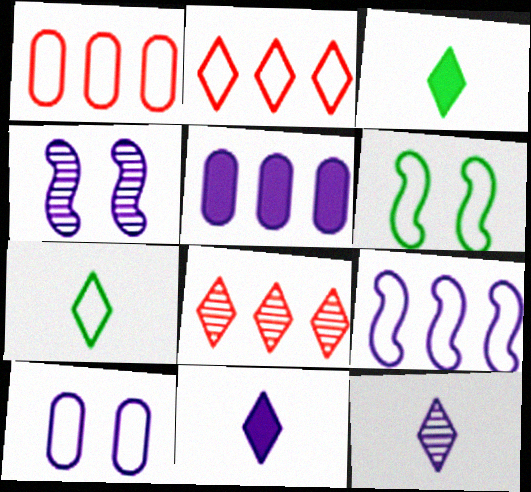[[1, 3, 4]]